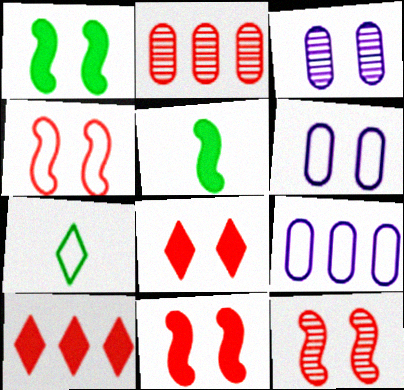[[4, 7, 9], 
[4, 11, 12]]